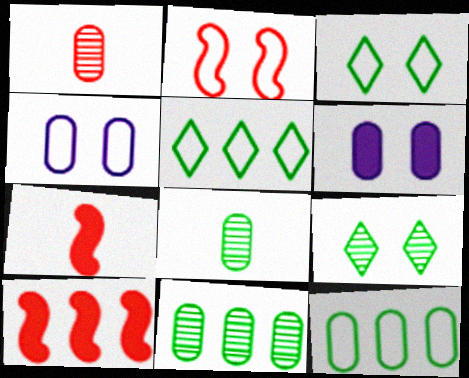[[1, 6, 12], 
[2, 3, 4], 
[2, 6, 9]]